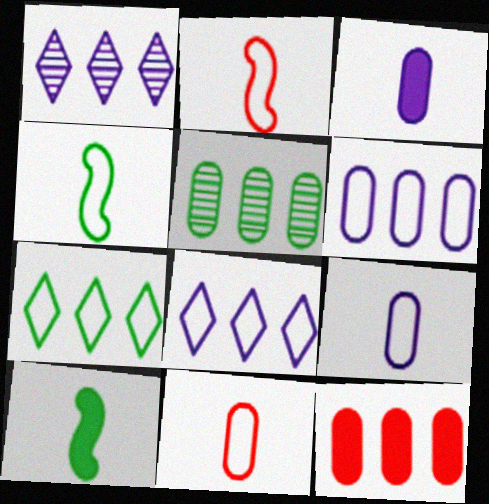[[5, 6, 12]]